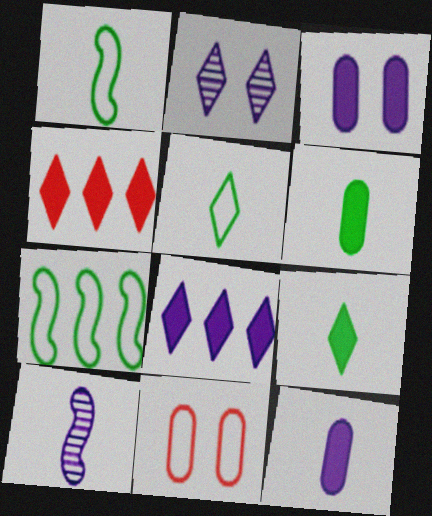[[2, 4, 5]]